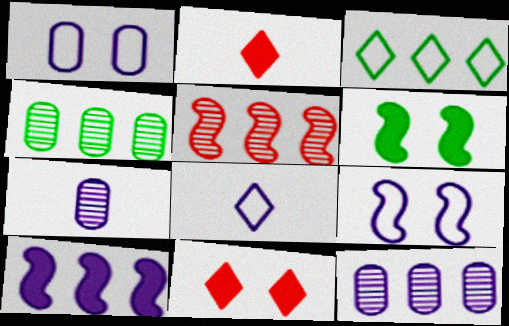[[2, 4, 9]]